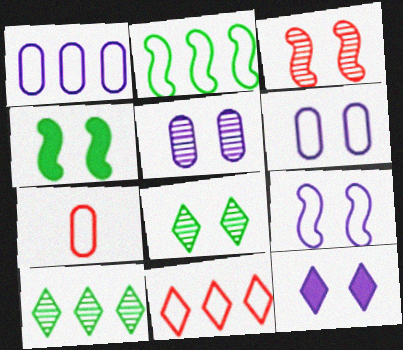[[1, 2, 11], 
[3, 4, 9], 
[3, 5, 8], 
[5, 9, 12]]